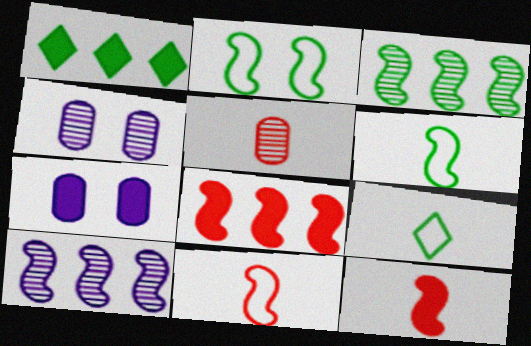[[1, 4, 11], 
[1, 7, 12], 
[2, 10, 12], 
[4, 8, 9]]